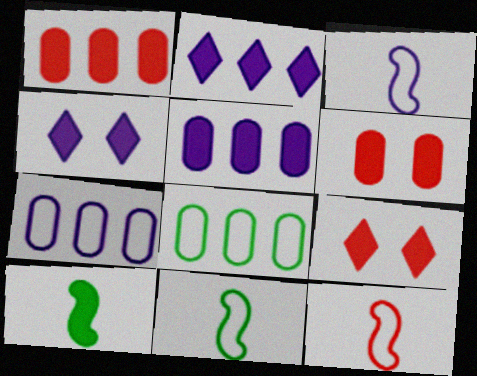[[1, 4, 10], 
[2, 6, 10], 
[3, 11, 12], 
[5, 9, 10]]